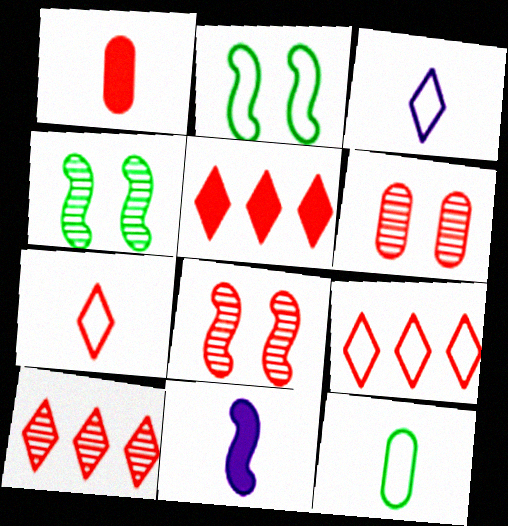[[1, 8, 9], 
[5, 9, 10]]